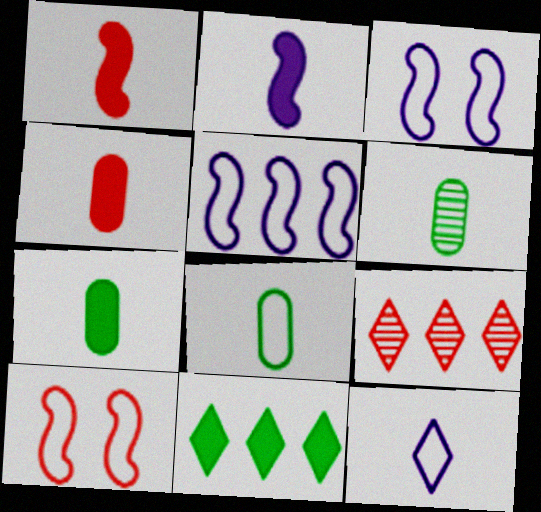[[1, 6, 12], 
[3, 7, 9], 
[4, 9, 10], 
[6, 7, 8]]